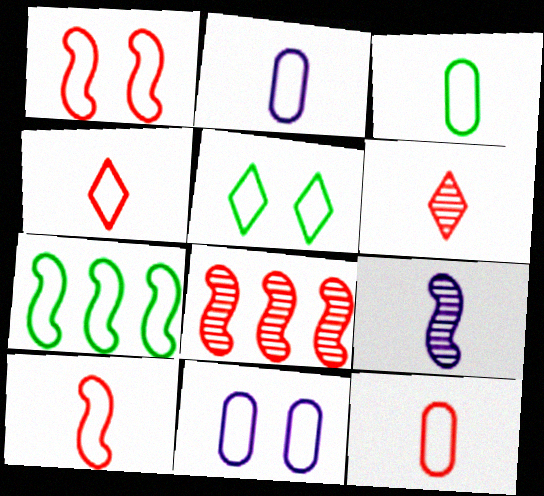[[1, 5, 11], 
[2, 3, 12], 
[3, 5, 7], 
[4, 7, 11], 
[4, 10, 12]]